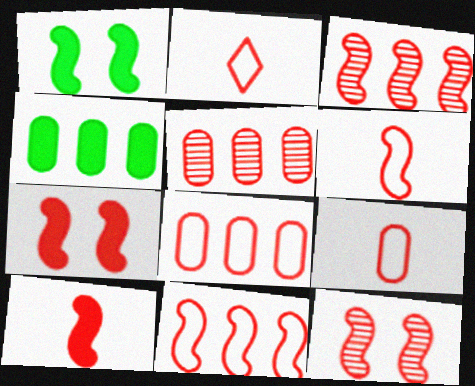[[2, 5, 7], 
[2, 6, 9], 
[3, 6, 7], 
[10, 11, 12]]